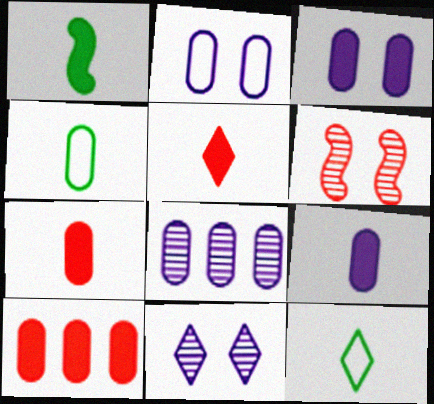[[1, 5, 9], 
[2, 8, 9]]